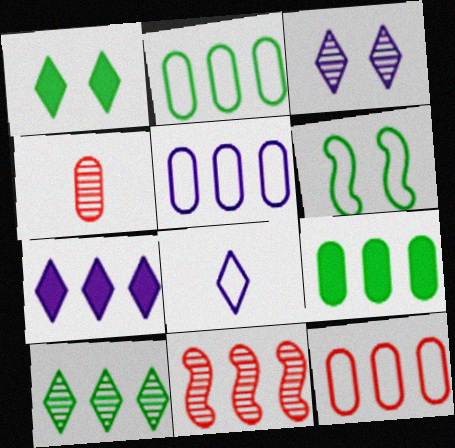[[2, 5, 12], 
[2, 7, 11], 
[3, 7, 8], 
[4, 6, 7], 
[6, 8, 12]]